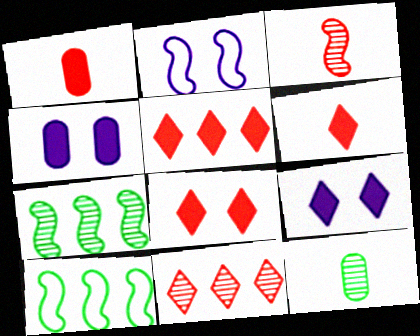[[2, 5, 12], 
[5, 6, 8]]